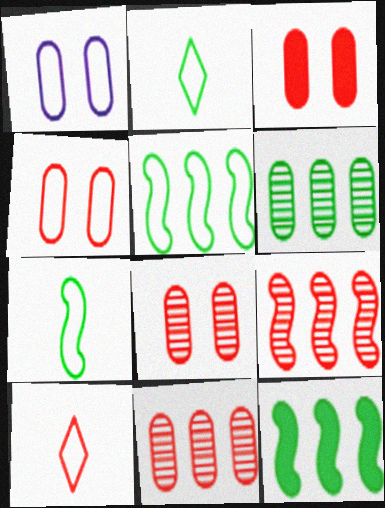[[1, 5, 10], 
[3, 4, 8], 
[3, 9, 10]]